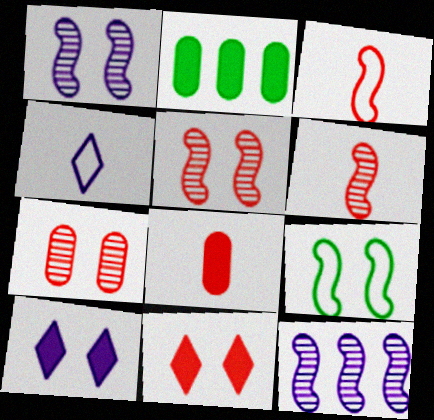[[2, 4, 5], 
[7, 9, 10]]